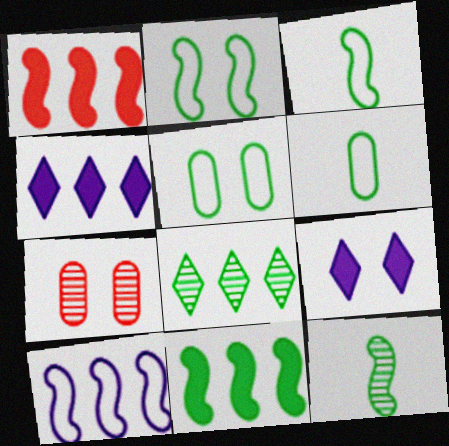[[2, 7, 9], 
[2, 11, 12], 
[3, 4, 7]]